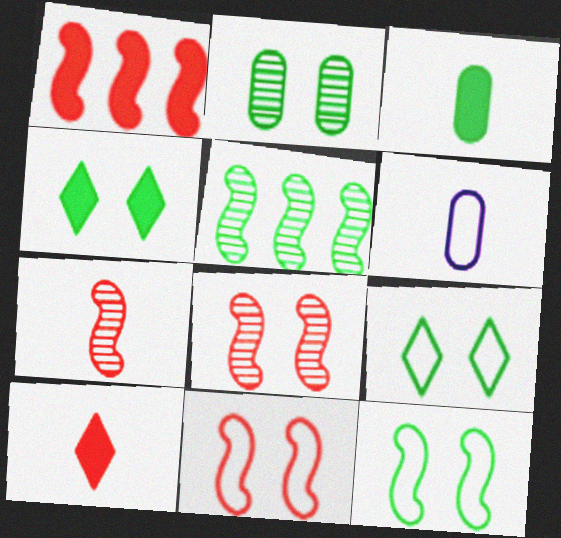[[1, 7, 11], 
[2, 4, 12], 
[3, 5, 9]]